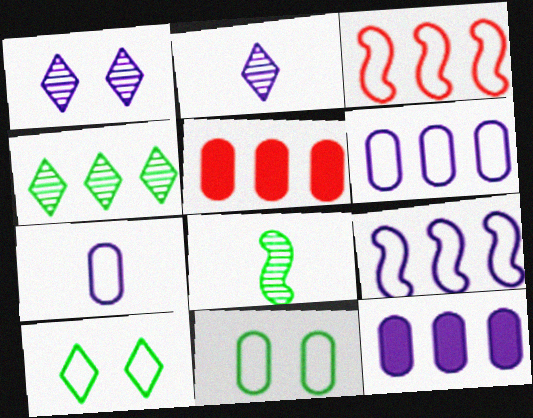[[3, 4, 12], 
[3, 7, 10], 
[4, 5, 9]]